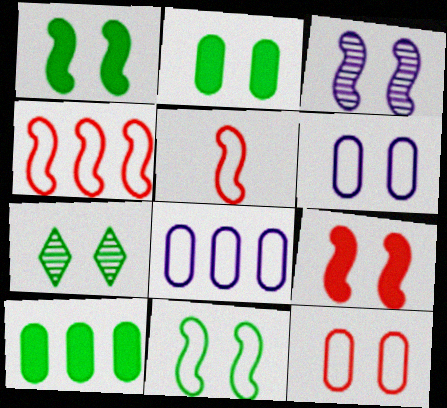[[2, 7, 11], 
[3, 9, 11], 
[6, 7, 9]]